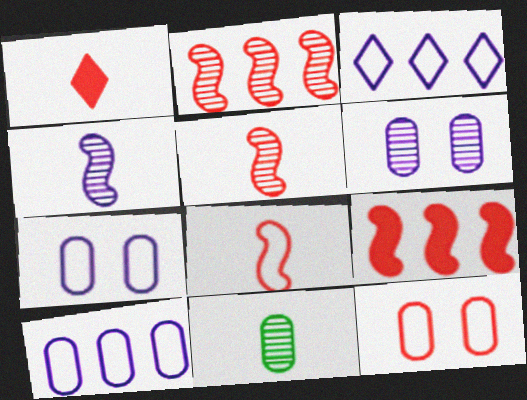[[1, 2, 12]]